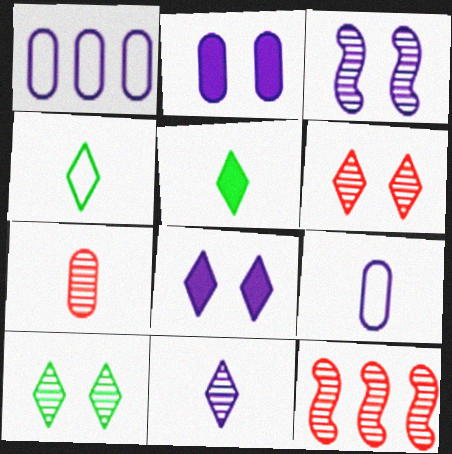[[2, 4, 12], 
[6, 7, 12]]